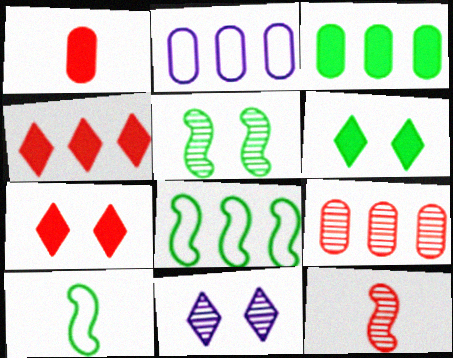[[1, 8, 11], 
[2, 3, 9], 
[2, 6, 12]]